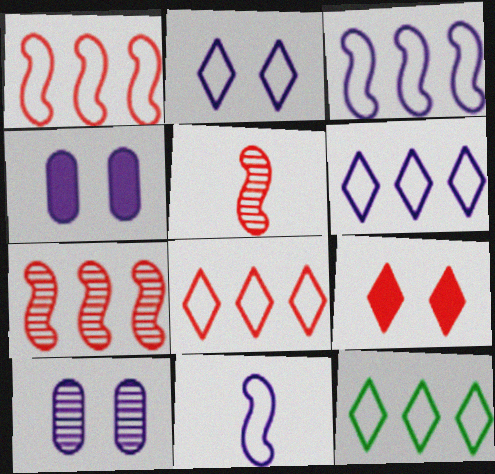[[4, 5, 12], 
[6, 8, 12]]